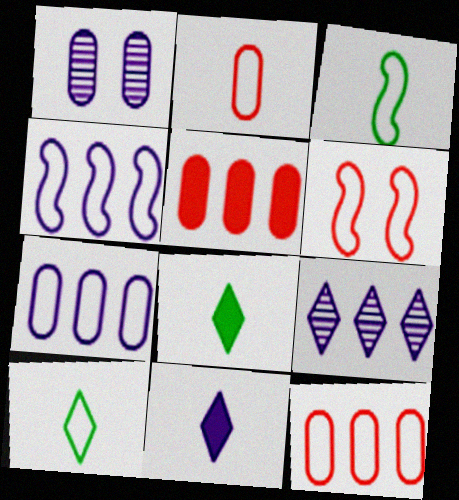[[1, 4, 11], 
[3, 4, 6], 
[6, 7, 10]]